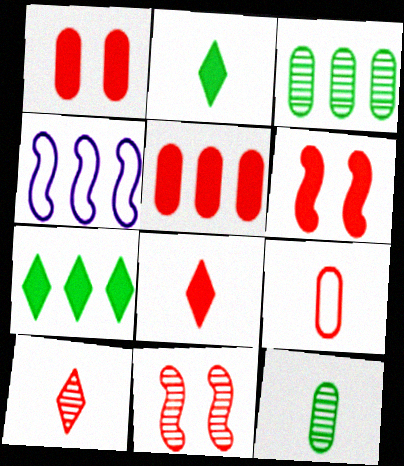[[5, 6, 8]]